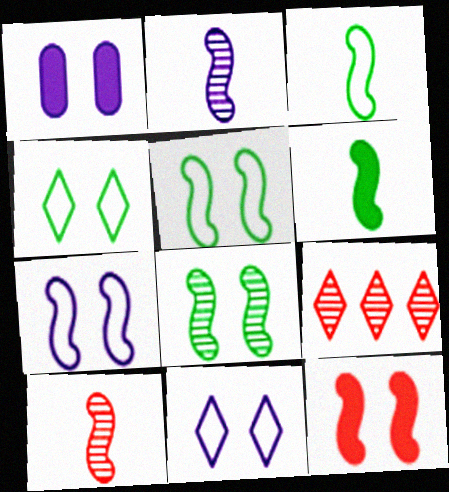[[1, 3, 9], 
[7, 8, 12]]